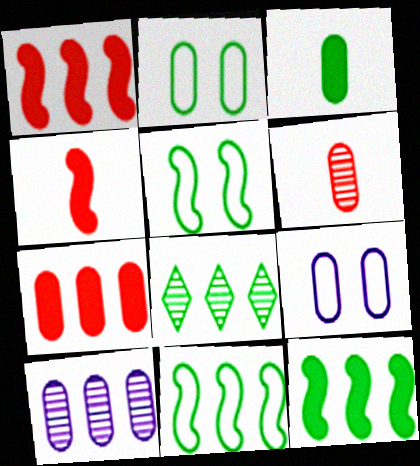[[3, 5, 8], 
[4, 8, 9]]